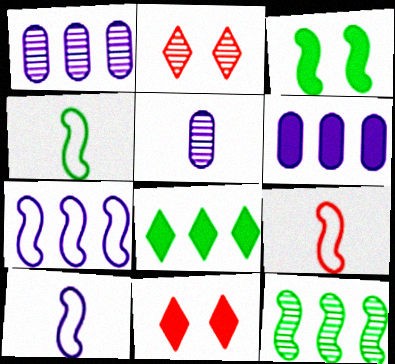[[1, 4, 11], 
[2, 4, 6], 
[2, 5, 12], 
[3, 4, 12], 
[4, 9, 10]]